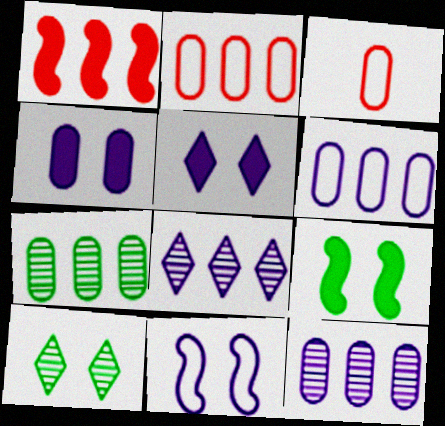[[3, 4, 7], 
[3, 8, 9]]